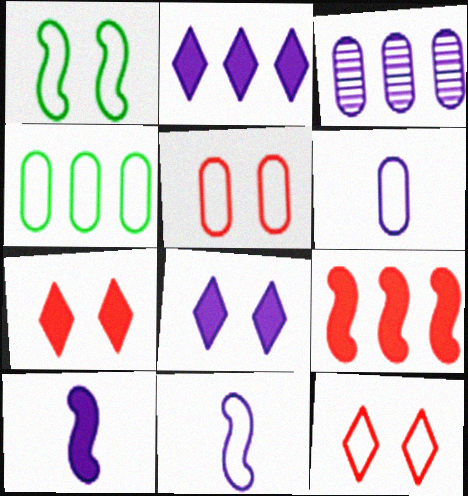[[3, 8, 11], 
[4, 5, 6], 
[4, 11, 12]]